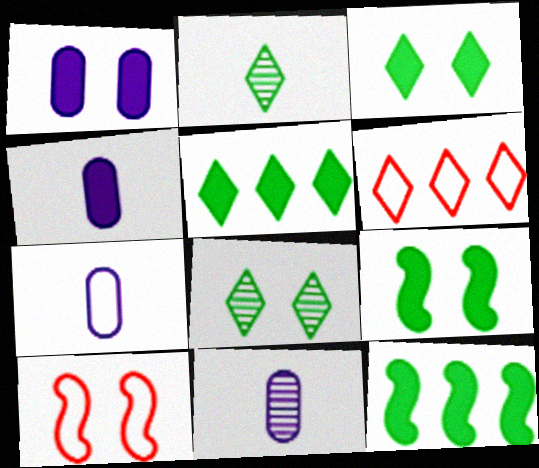[[1, 8, 10], 
[4, 7, 11], 
[5, 10, 11], 
[6, 9, 11]]